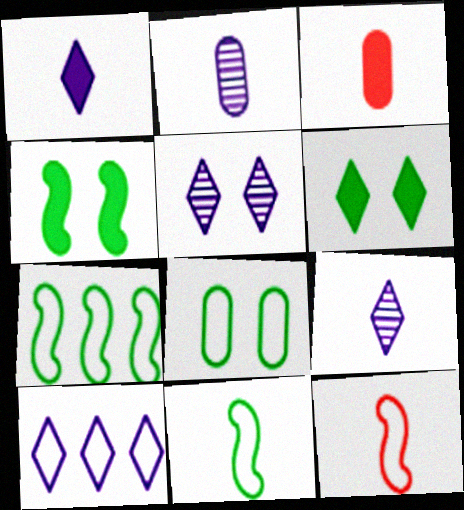[[1, 5, 10], 
[3, 5, 7], 
[3, 9, 11], 
[8, 10, 12]]